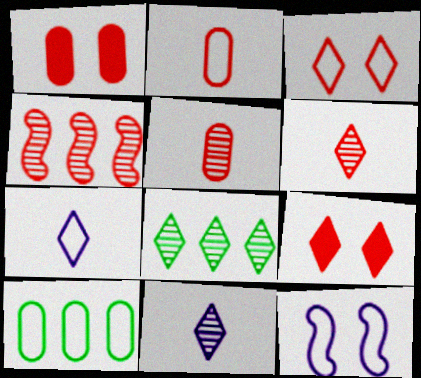[[2, 4, 9], 
[7, 8, 9]]